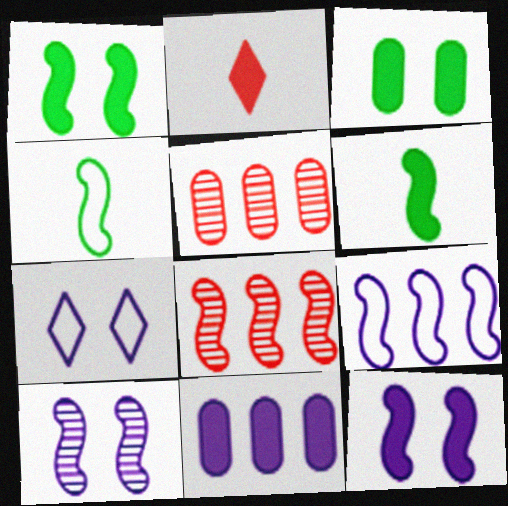[[1, 2, 11], 
[4, 8, 12], 
[5, 6, 7]]